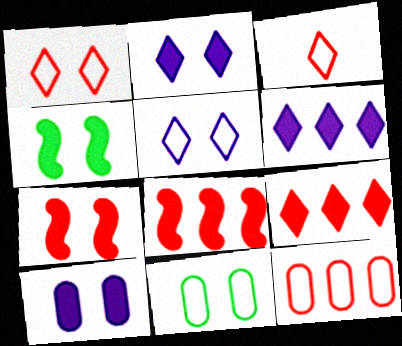[]